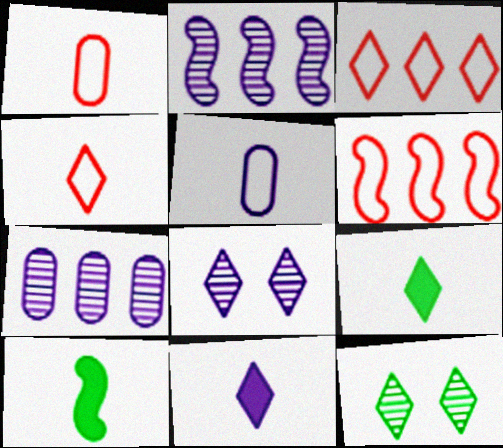[[3, 8, 9], 
[3, 11, 12]]